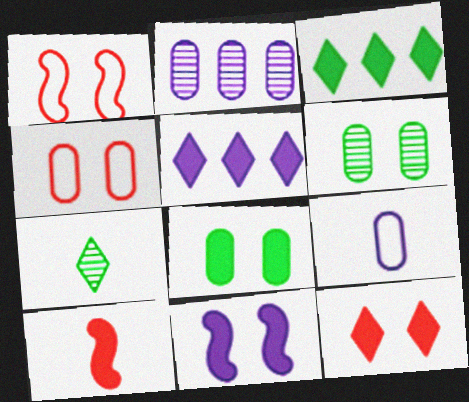[[5, 8, 10], 
[7, 9, 10], 
[8, 11, 12]]